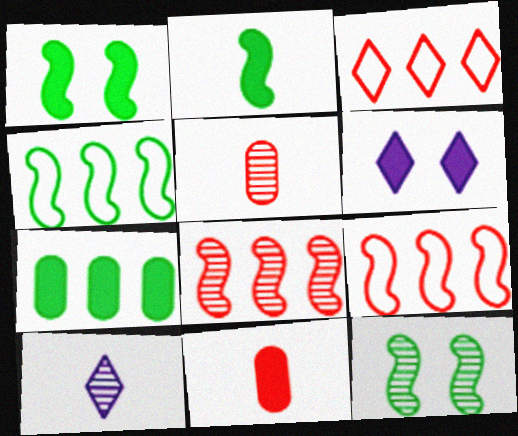[[2, 4, 12], 
[4, 5, 6]]